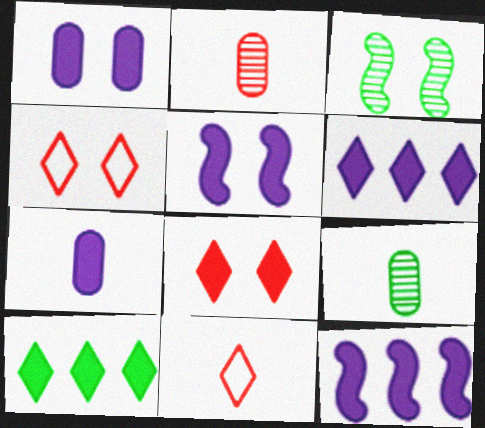[[1, 3, 4], 
[4, 9, 12], 
[5, 6, 7]]